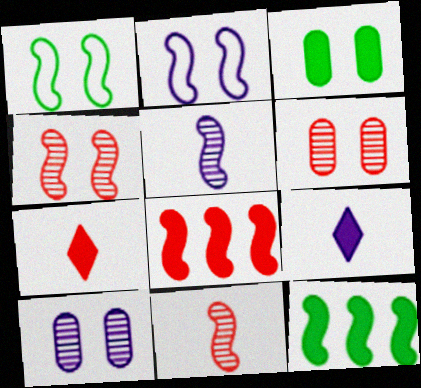[[1, 5, 8], 
[2, 11, 12], 
[3, 8, 9]]